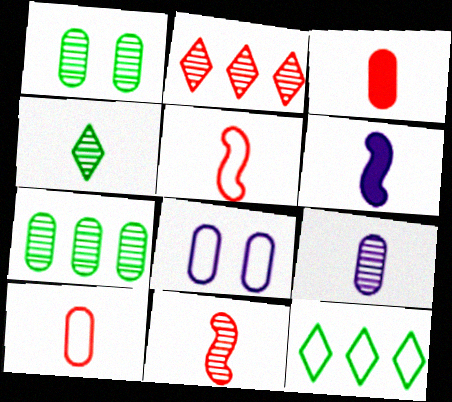[[3, 7, 8], 
[4, 6, 10], 
[4, 9, 11], 
[5, 8, 12]]